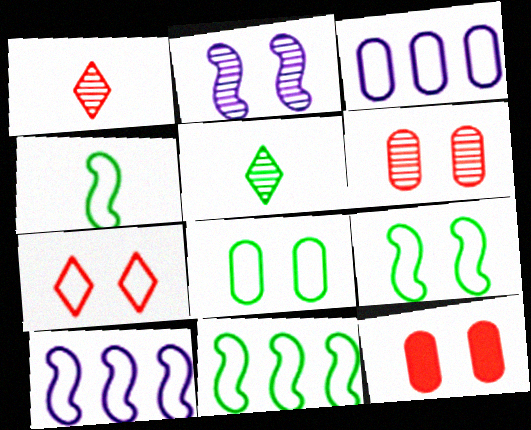[[3, 4, 7], 
[4, 9, 11], 
[5, 10, 12]]